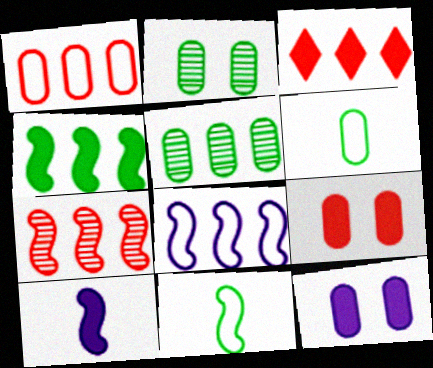[[1, 3, 7], 
[3, 5, 8], 
[4, 7, 8]]